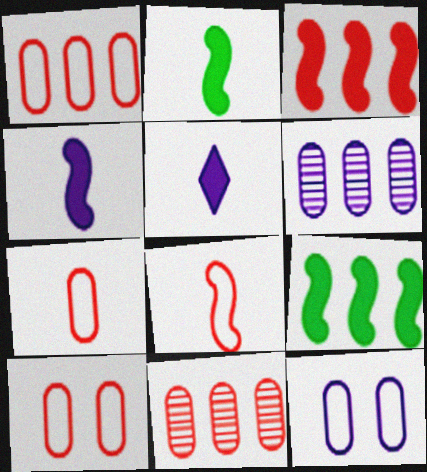[[1, 7, 10]]